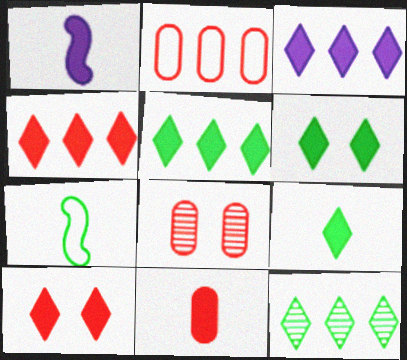[[1, 9, 11], 
[2, 8, 11], 
[3, 4, 5], 
[3, 7, 8], 
[3, 9, 10], 
[5, 6, 9]]